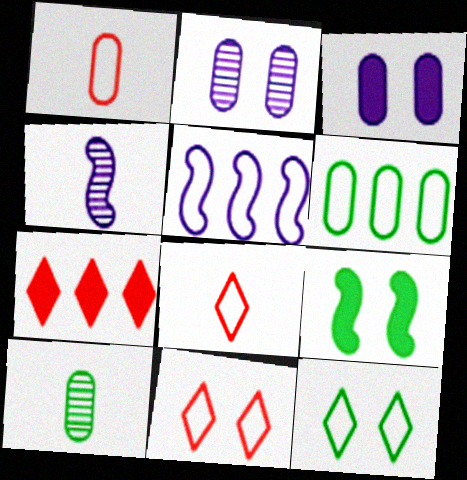[[1, 5, 12], 
[2, 9, 11]]